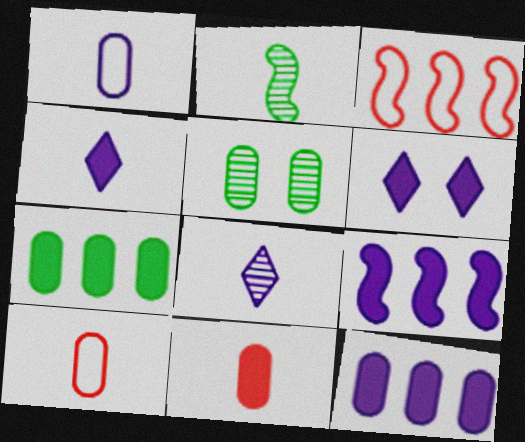[[2, 4, 10], 
[3, 4, 5], 
[5, 10, 12]]